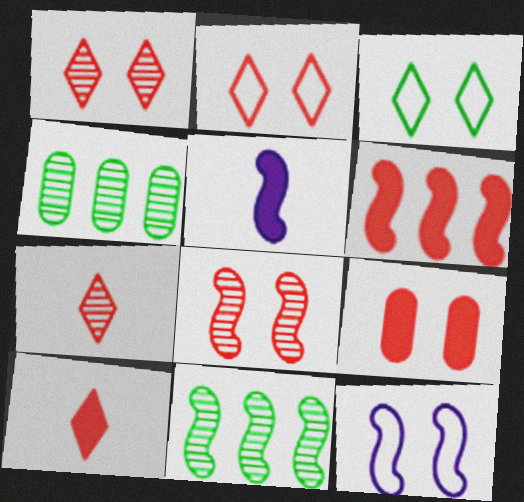[[2, 4, 5], 
[2, 8, 9], 
[4, 10, 12], 
[6, 9, 10]]